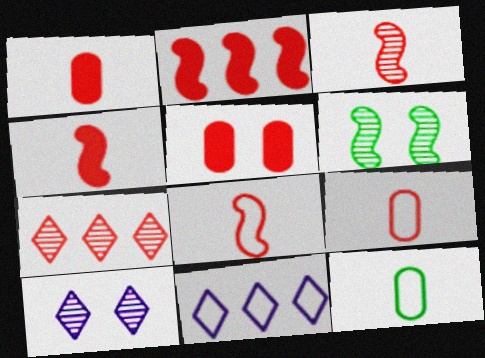[[1, 6, 11], 
[2, 10, 12], 
[3, 4, 8], 
[5, 7, 8]]